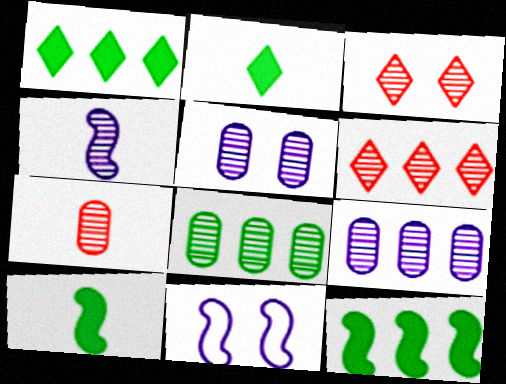[[1, 7, 11], 
[3, 4, 8], 
[5, 7, 8]]